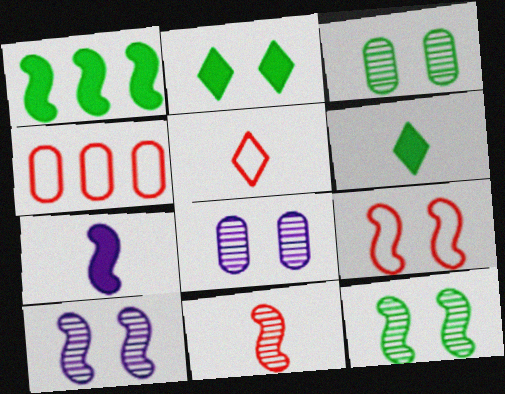[[1, 5, 8], 
[2, 8, 9], 
[4, 5, 9], 
[4, 6, 10]]